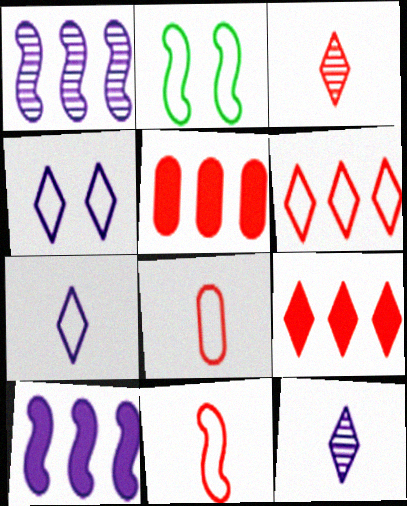[[2, 5, 12]]